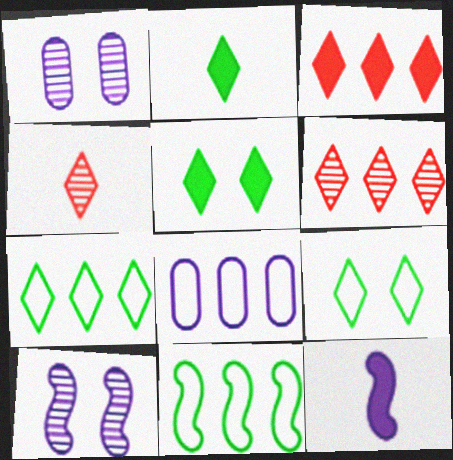[]